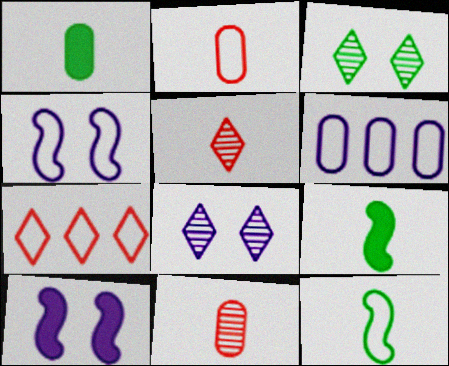[]